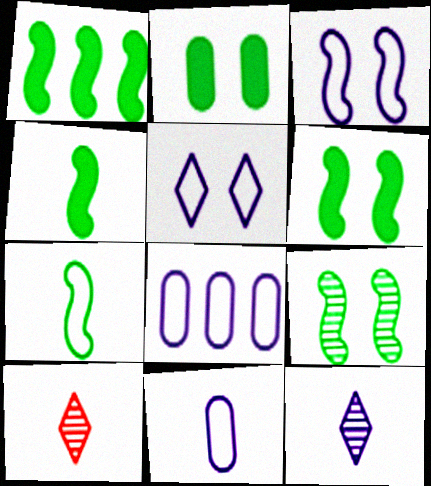[[1, 4, 6], 
[1, 7, 9], 
[4, 10, 11], 
[6, 8, 10]]